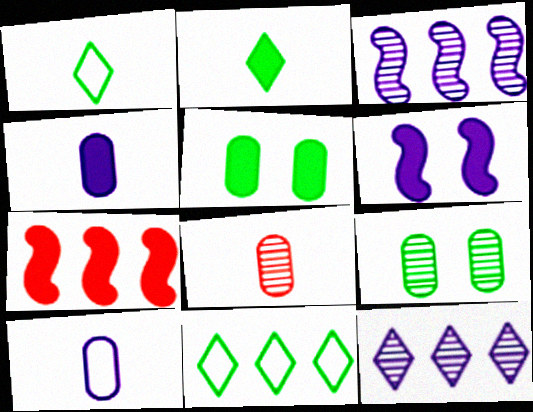[[6, 8, 11], 
[6, 10, 12]]